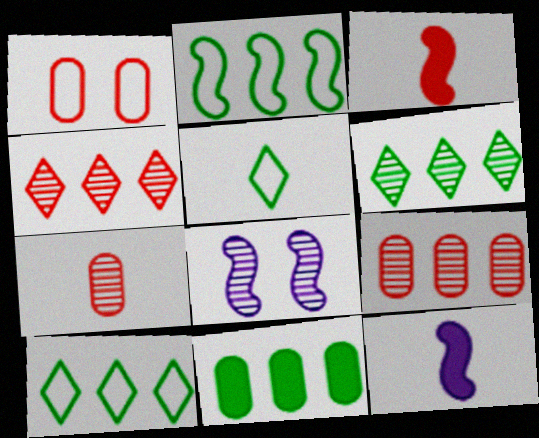[[1, 3, 4], 
[1, 6, 12], 
[2, 3, 8], 
[2, 6, 11], 
[5, 7, 12], 
[6, 7, 8]]